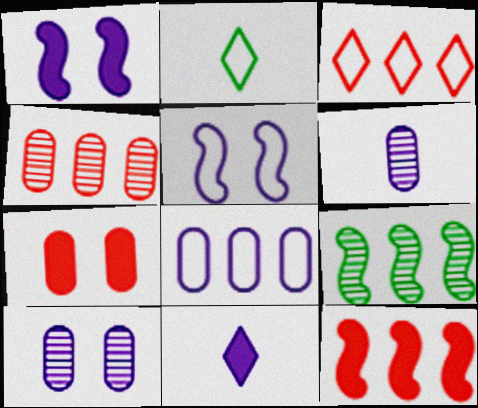[[1, 2, 4], 
[2, 10, 12], 
[3, 4, 12]]